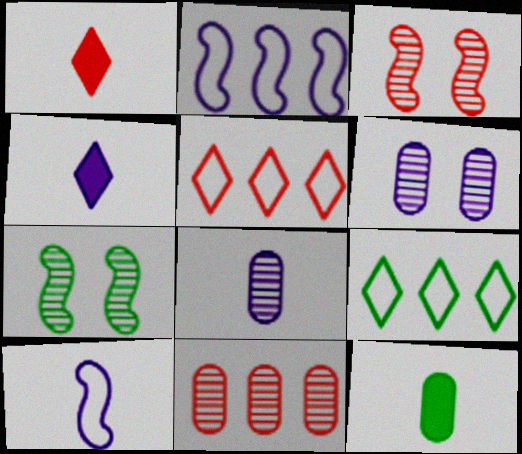[[2, 4, 6], 
[4, 8, 10], 
[7, 9, 12]]